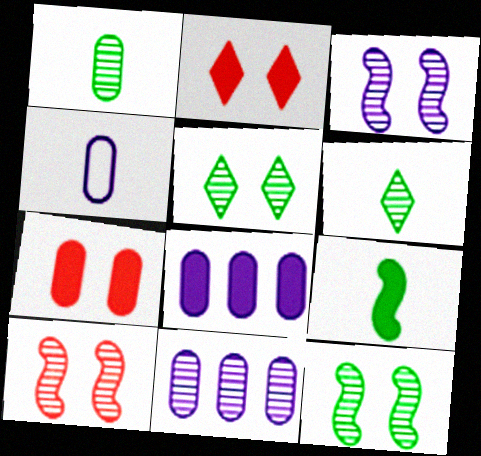[[2, 8, 9], 
[3, 10, 12], 
[6, 10, 11]]